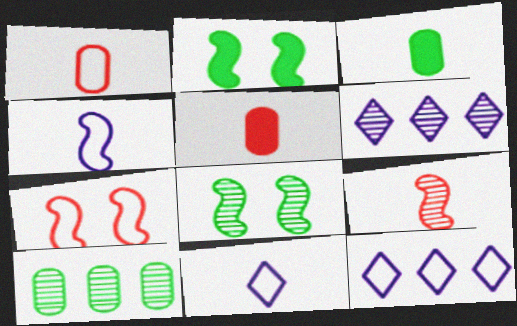[[1, 2, 6], 
[3, 6, 7], 
[3, 9, 11], 
[5, 8, 12]]